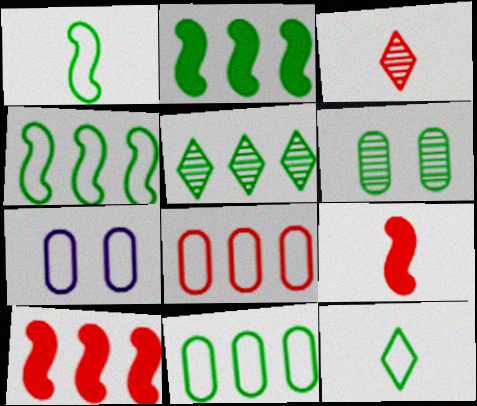[[2, 3, 7], 
[2, 5, 11], 
[2, 6, 12], 
[5, 7, 9]]